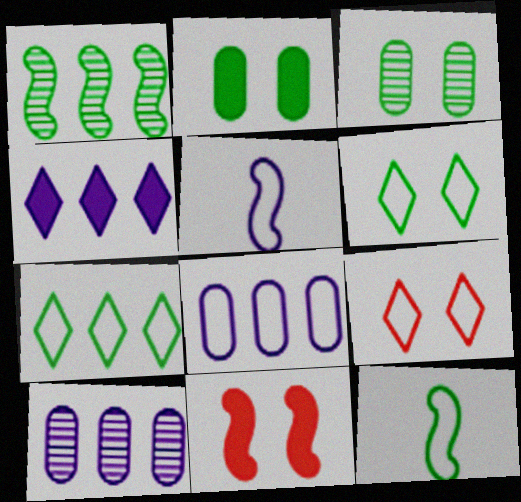[[1, 5, 11], 
[8, 9, 12]]